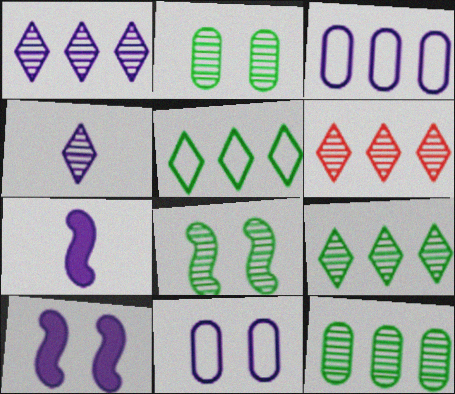[[1, 6, 9], 
[1, 7, 11], 
[3, 4, 10]]